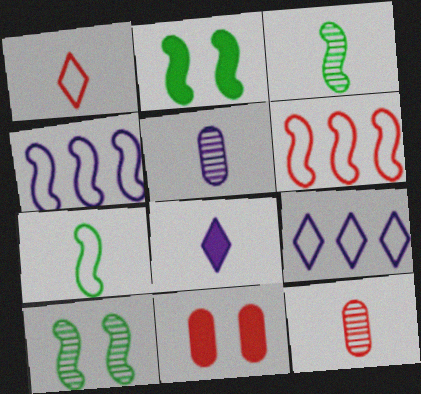[[2, 9, 12], 
[3, 9, 11], 
[7, 8, 12]]